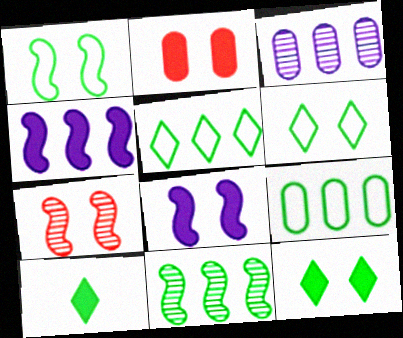[[1, 7, 8], 
[2, 4, 10], 
[2, 8, 12]]